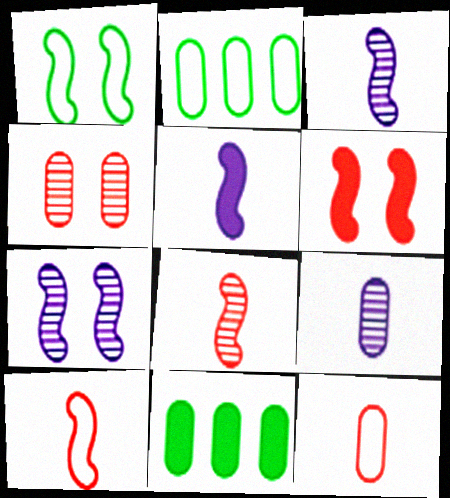[[1, 6, 7]]